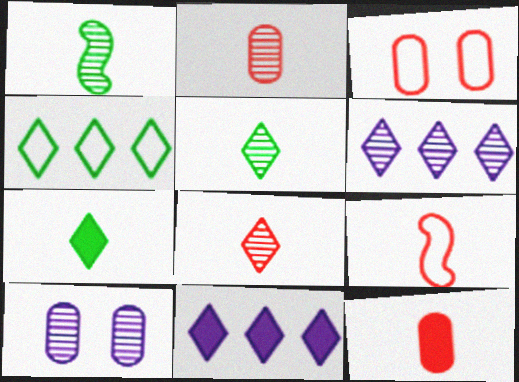[[1, 3, 11], 
[8, 9, 12]]